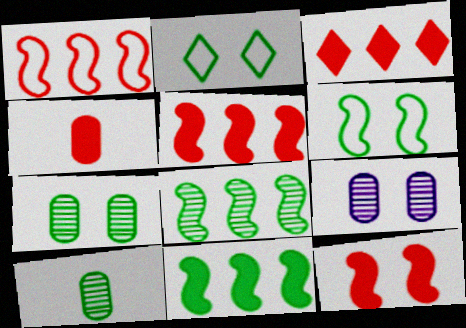[[2, 9, 12], 
[2, 10, 11], 
[3, 4, 12]]